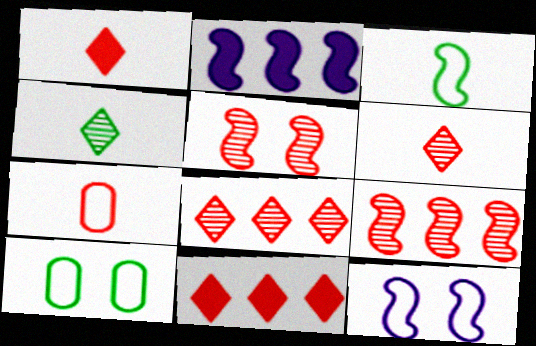[[2, 3, 5], 
[2, 6, 10], 
[5, 7, 11]]